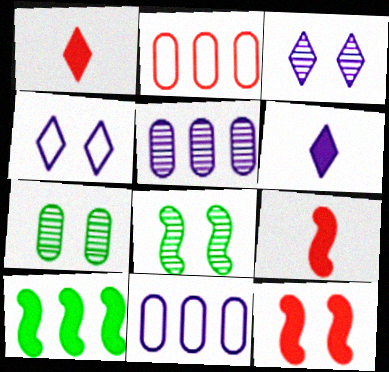[[1, 8, 11], 
[2, 6, 8], 
[4, 7, 12]]